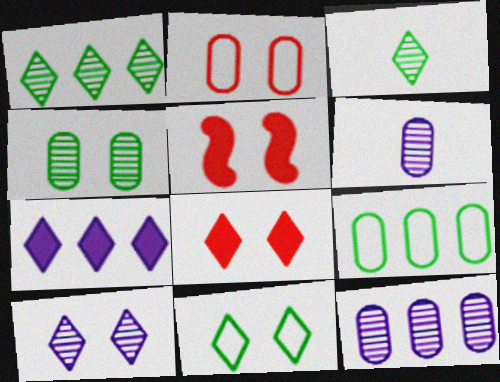[[8, 10, 11]]